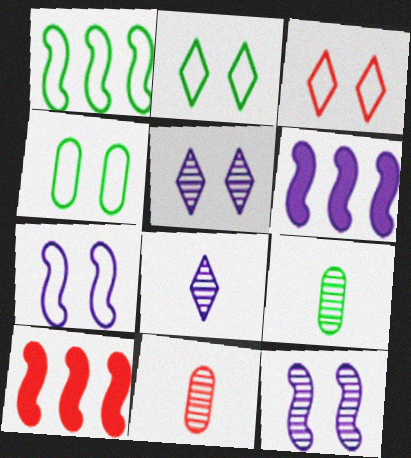[[2, 6, 11], 
[3, 4, 7], 
[3, 6, 9], 
[3, 10, 11], 
[4, 8, 10]]